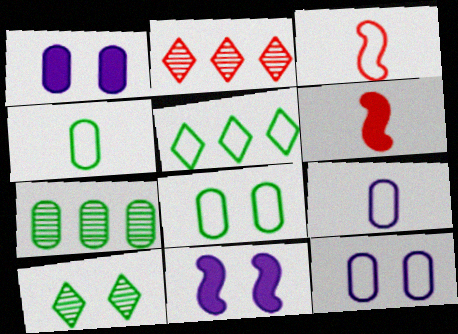[[2, 4, 11], 
[3, 5, 12]]